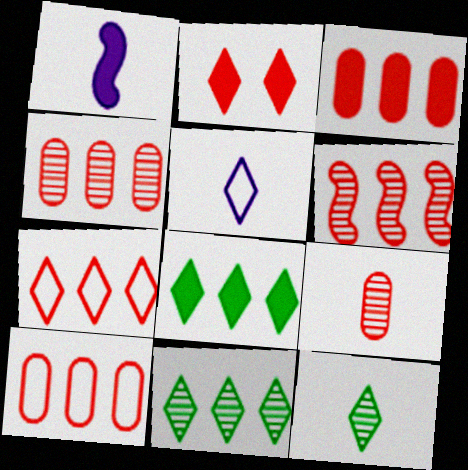[[2, 5, 11], 
[3, 4, 10], 
[3, 6, 7]]